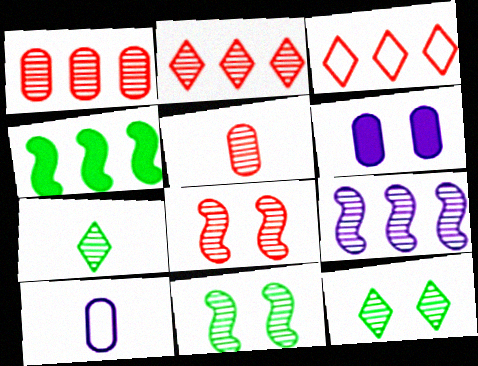[[2, 5, 8], 
[5, 9, 12]]